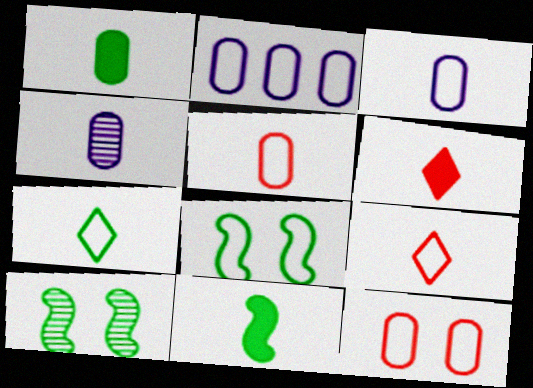[[1, 4, 5], 
[2, 6, 10], 
[2, 8, 9], 
[4, 9, 11]]